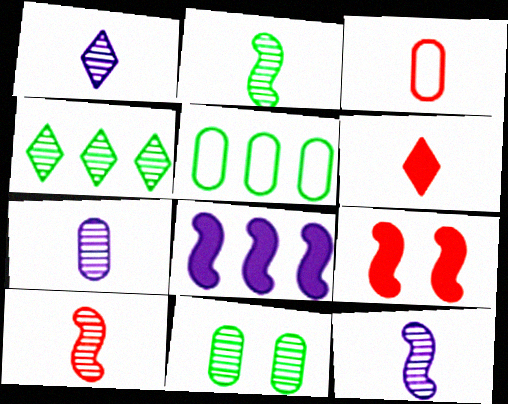[[1, 5, 9], 
[1, 7, 12], 
[2, 4, 11], 
[2, 10, 12], 
[3, 6, 10]]